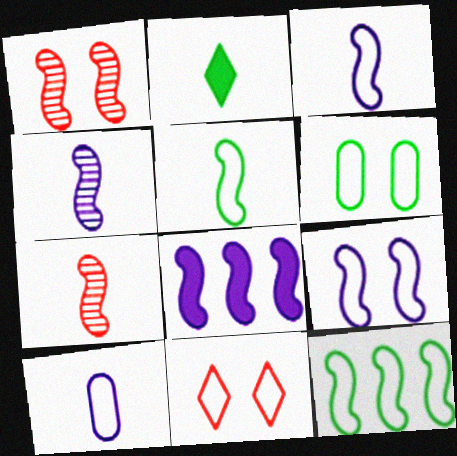[[1, 5, 8], 
[2, 7, 10], 
[4, 8, 9], 
[6, 9, 11], 
[10, 11, 12]]